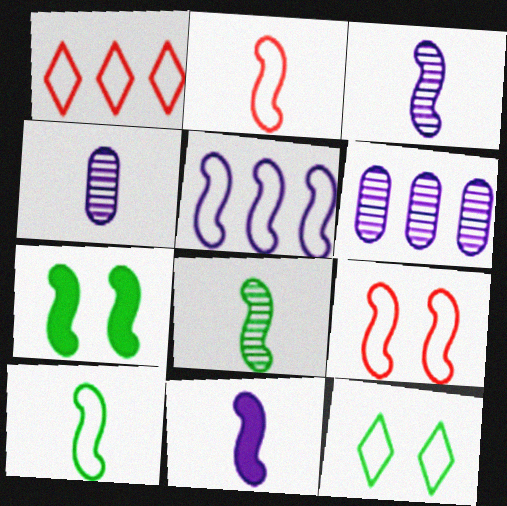[[1, 4, 7], 
[2, 8, 11], 
[5, 9, 10]]